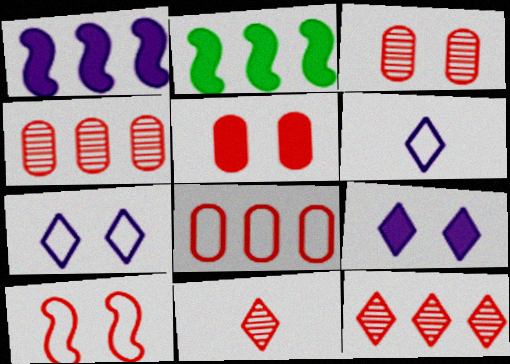[[2, 3, 6]]